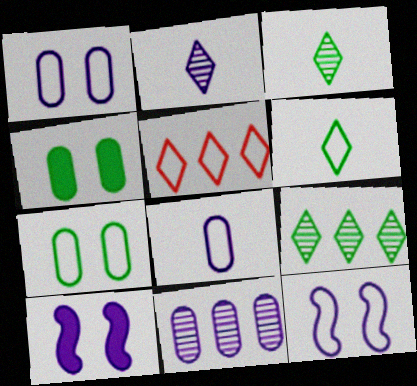[]